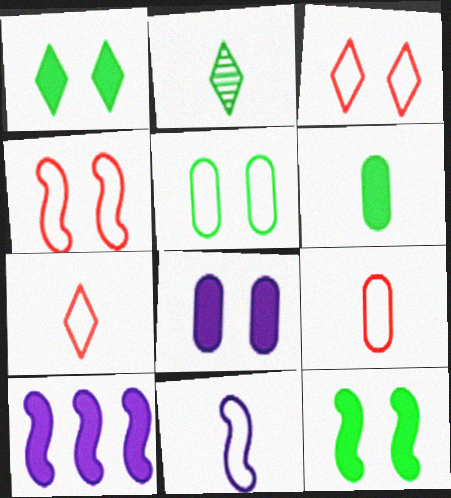[]